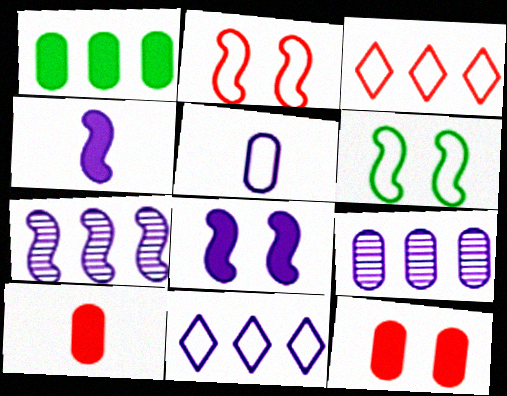[[1, 3, 7], 
[3, 5, 6]]